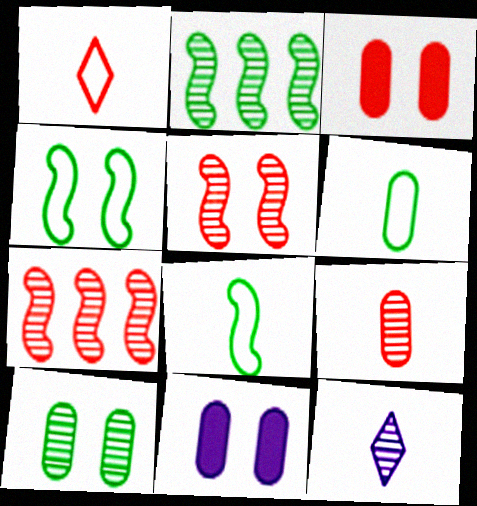[[1, 2, 11], 
[1, 3, 7], 
[7, 10, 12]]